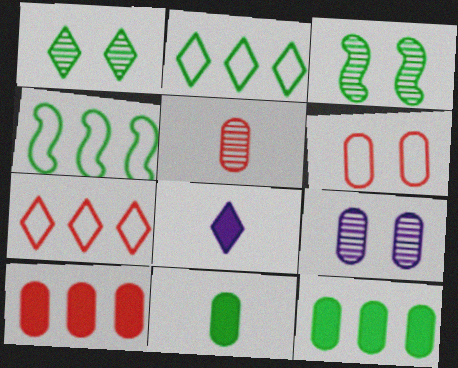[[1, 4, 11], 
[1, 7, 8], 
[2, 3, 11], 
[5, 6, 10]]